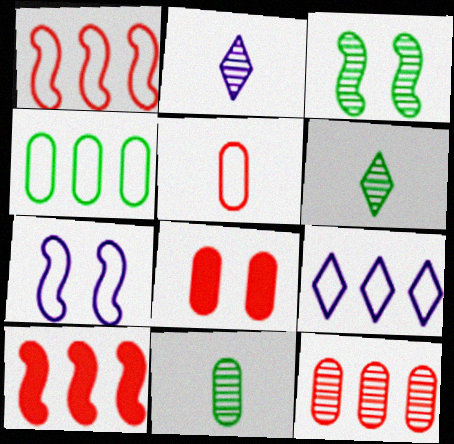[[1, 4, 9], 
[2, 3, 12], 
[5, 8, 12]]